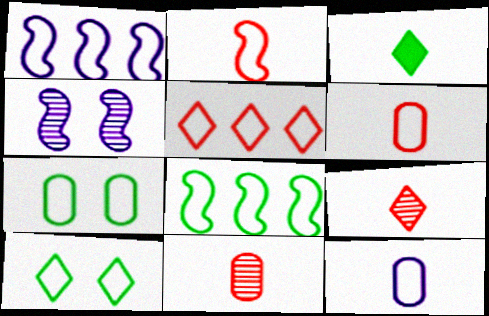[[1, 6, 10]]